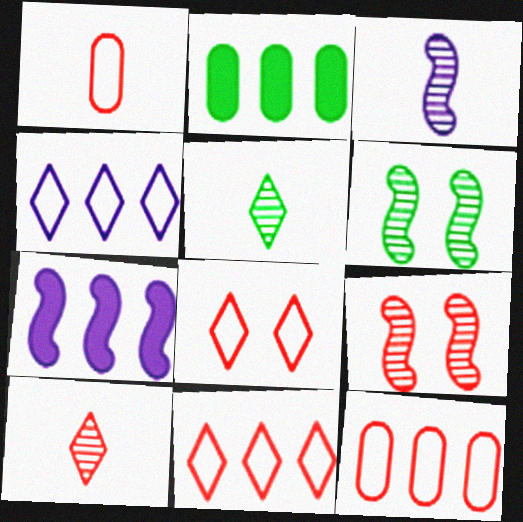[[2, 3, 8]]